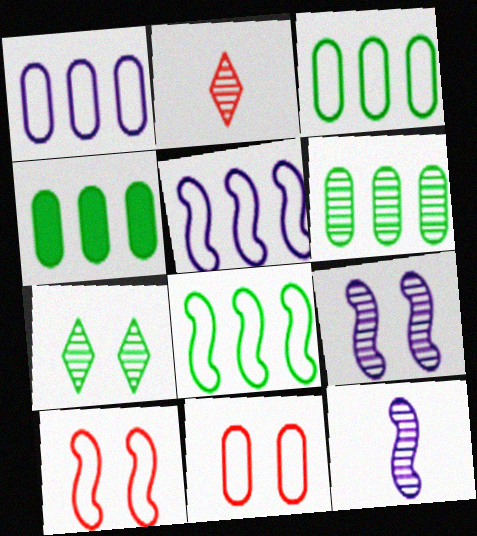[[2, 6, 9], 
[3, 4, 6]]